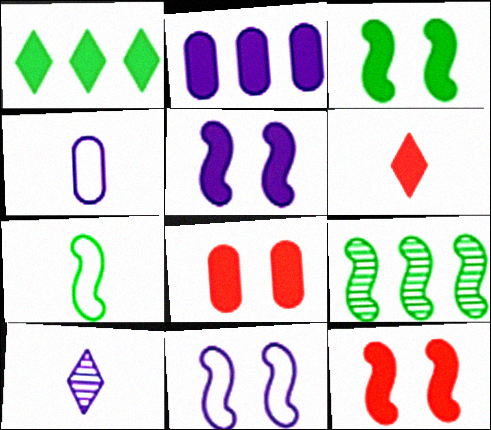[[2, 3, 6], 
[2, 10, 11], 
[3, 5, 12], 
[3, 7, 9]]